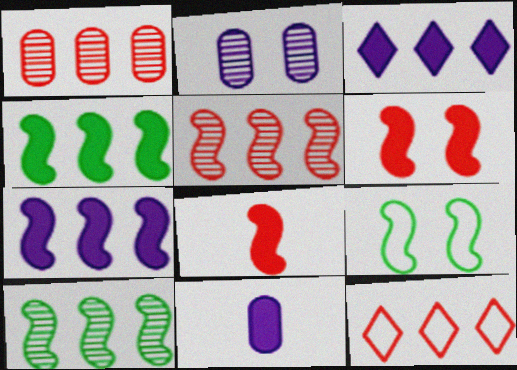[]